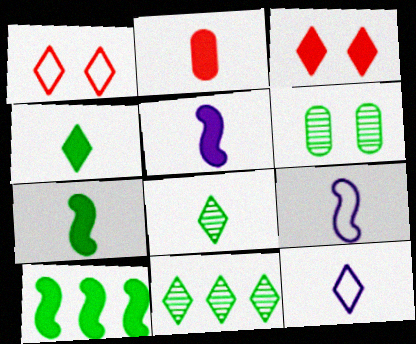[[2, 4, 5], 
[2, 8, 9], 
[3, 11, 12]]